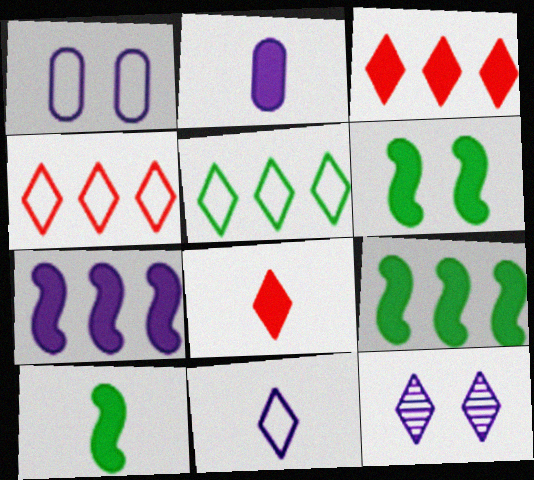[[2, 3, 6], 
[2, 8, 10], 
[5, 8, 12], 
[6, 9, 10]]